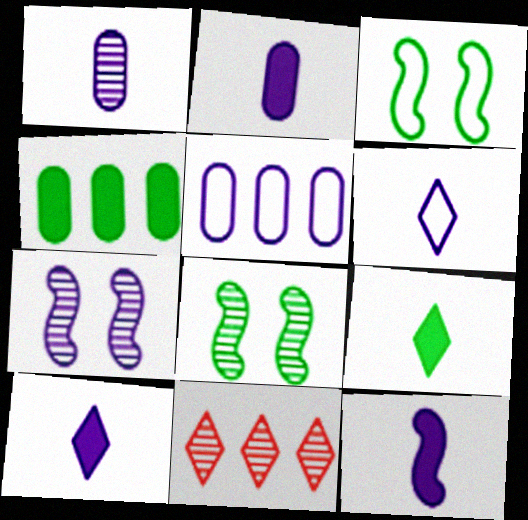[[1, 6, 12], 
[1, 8, 11], 
[2, 3, 11], 
[2, 10, 12], 
[5, 7, 10]]